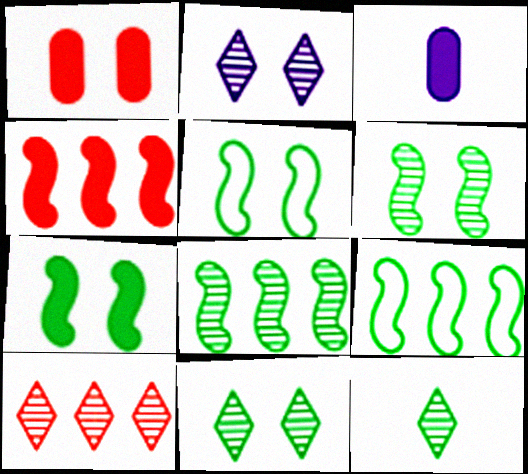[[1, 2, 5], 
[2, 10, 12], 
[3, 5, 10], 
[5, 6, 7]]